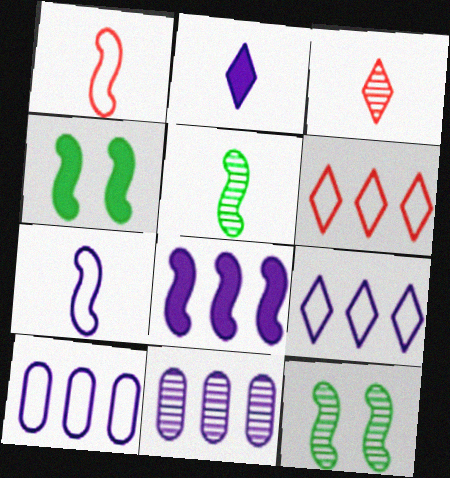[[1, 8, 12], 
[3, 4, 10], 
[3, 11, 12], 
[8, 9, 11]]